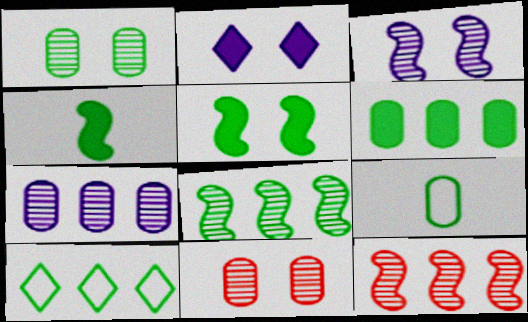[[1, 4, 10], 
[1, 6, 9], 
[2, 9, 12], 
[6, 8, 10]]